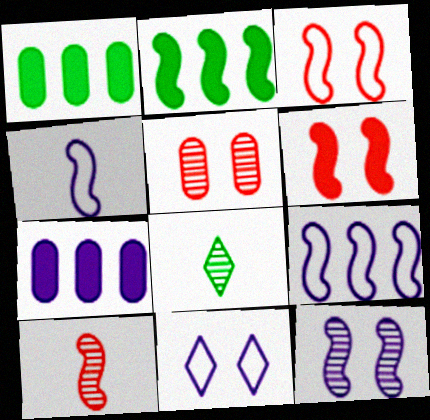[[1, 10, 11], 
[3, 7, 8]]